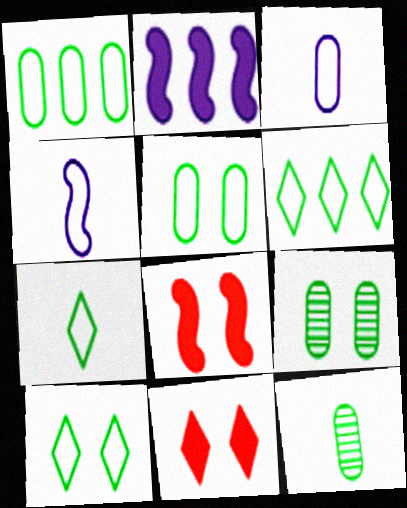[[6, 7, 10]]